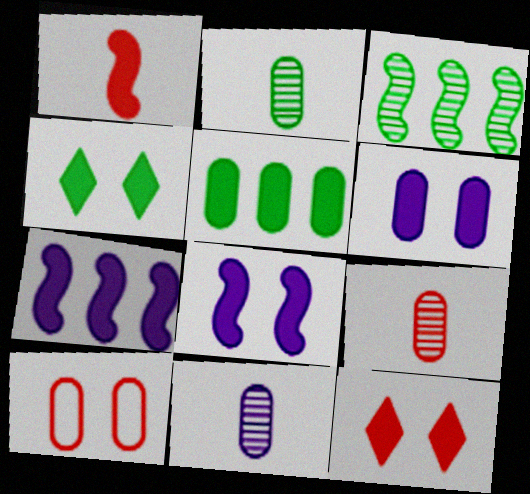[[2, 9, 11], 
[5, 10, 11]]